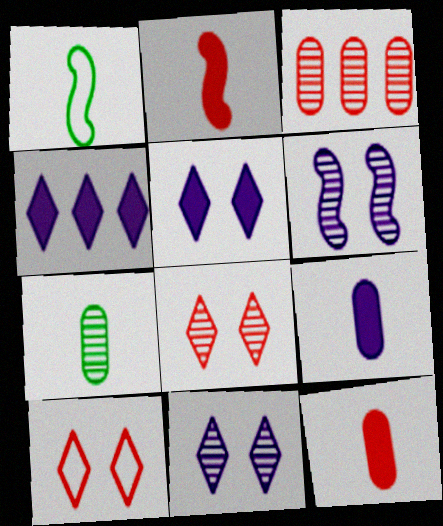[[1, 3, 5], 
[2, 3, 10]]